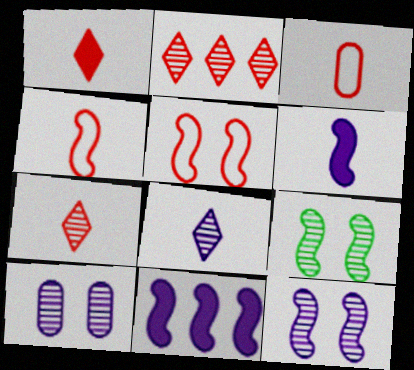[[4, 9, 11]]